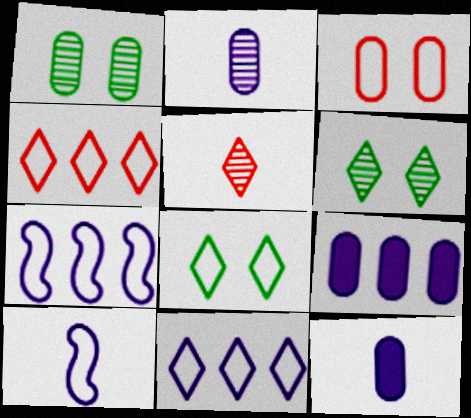[]